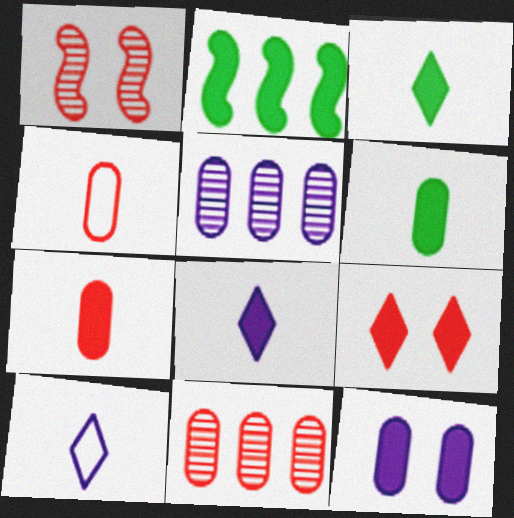[]